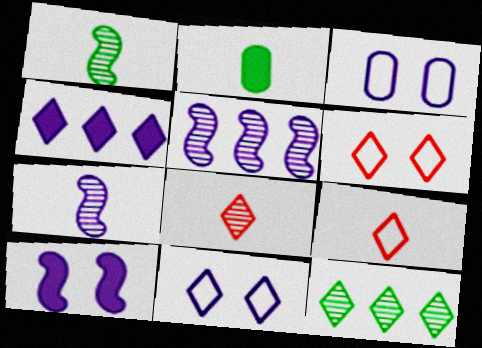[[2, 5, 6], 
[2, 7, 9], 
[3, 4, 7]]